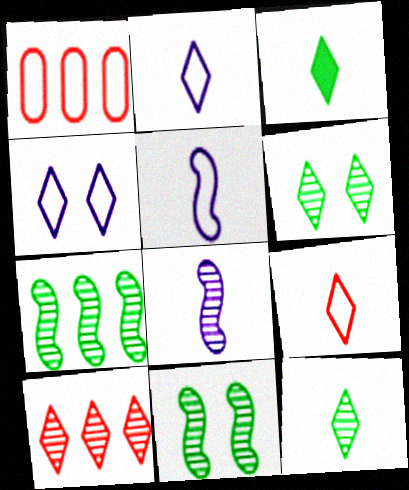[[3, 4, 10]]